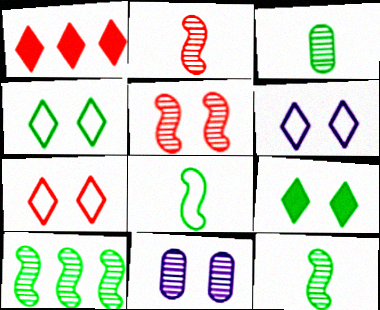[[1, 8, 11], 
[4, 6, 7]]